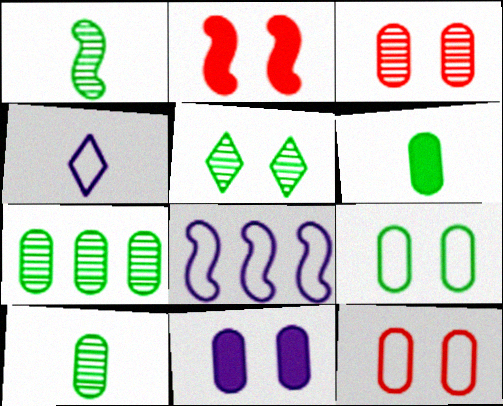[[1, 2, 8], 
[1, 5, 7], 
[2, 4, 7], 
[3, 9, 11], 
[6, 7, 9]]